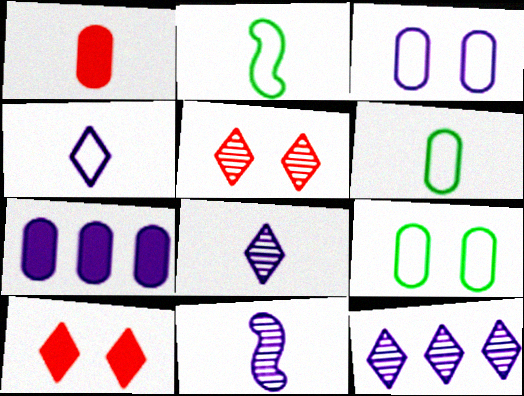[[1, 2, 8], 
[2, 5, 7]]